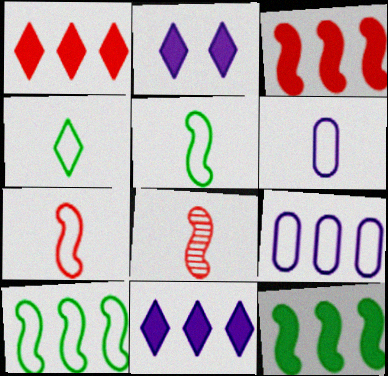[[4, 6, 7]]